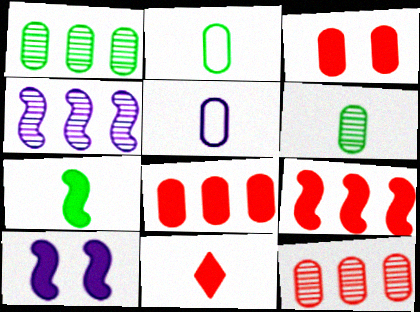[[1, 3, 5], 
[3, 9, 11], 
[7, 9, 10]]